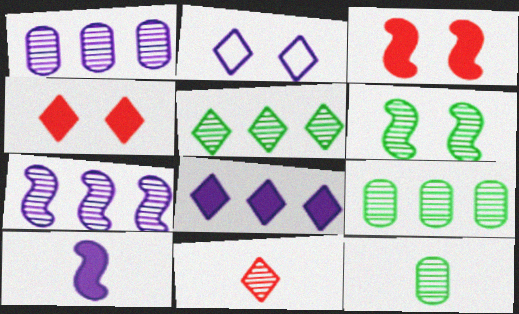[[1, 2, 10], 
[1, 6, 11], 
[5, 6, 12]]